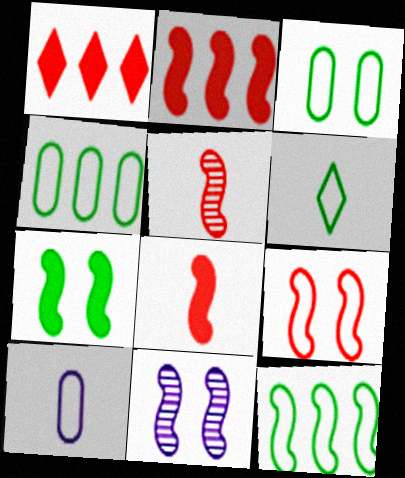[[2, 5, 9], 
[3, 6, 12], 
[7, 9, 11], 
[8, 11, 12]]